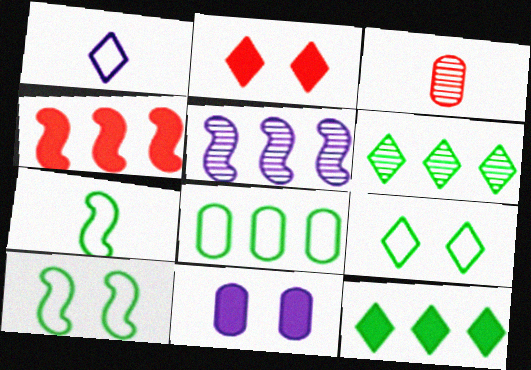[[1, 2, 6], 
[1, 5, 11], 
[3, 8, 11], 
[7, 8, 9]]